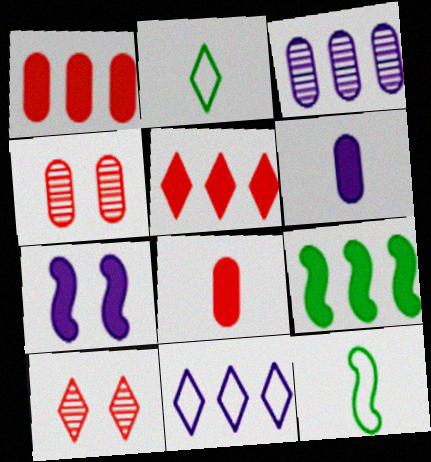[]